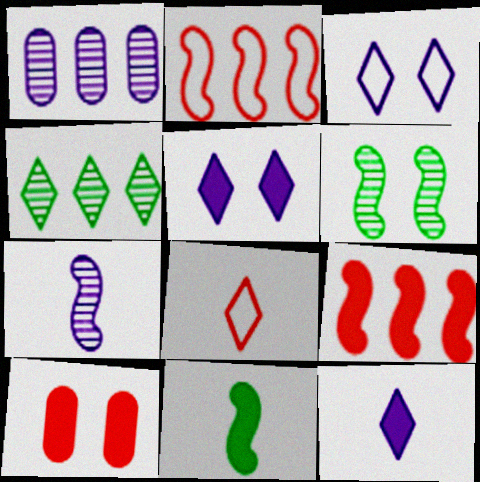[[3, 6, 10], 
[4, 5, 8]]